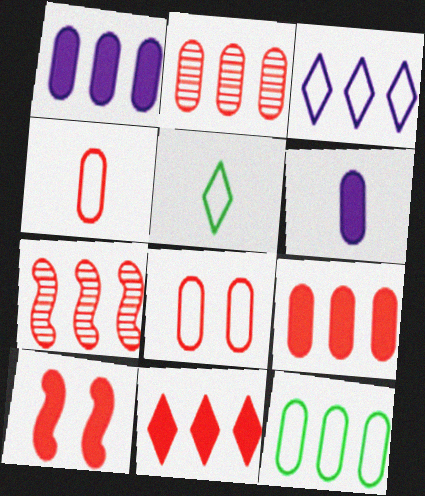[[1, 2, 12]]